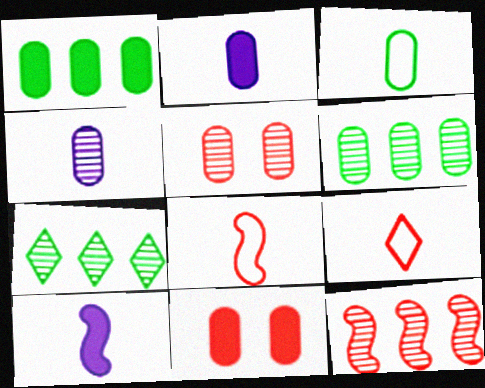[[1, 2, 11], 
[4, 5, 6], 
[9, 11, 12]]